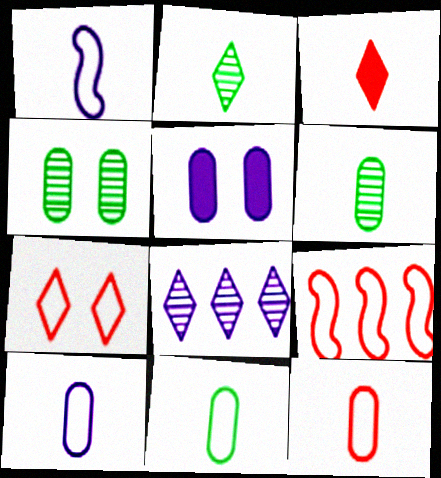[[1, 3, 6], 
[1, 5, 8], 
[2, 5, 9], 
[7, 9, 12], 
[10, 11, 12]]